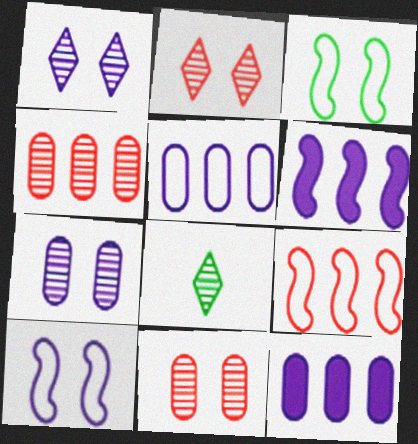[]